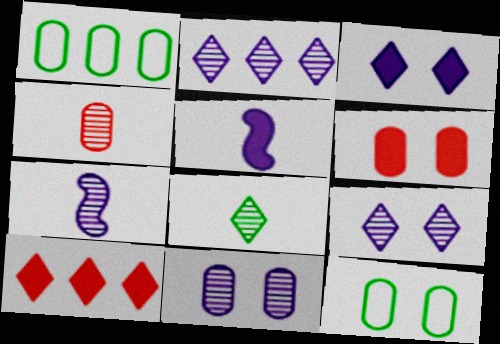[[2, 7, 11], 
[4, 7, 8], 
[6, 11, 12], 
[7, 10, 12]]